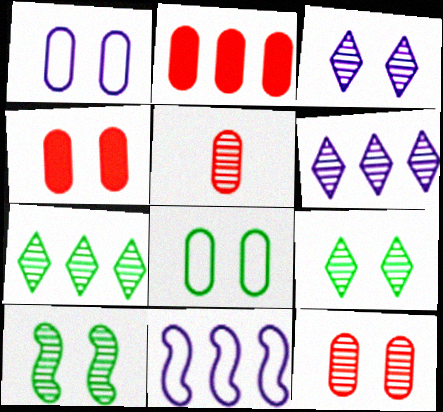[[2, 7, 11], 
[3, 10, 12], 
[5, 6, 10]]